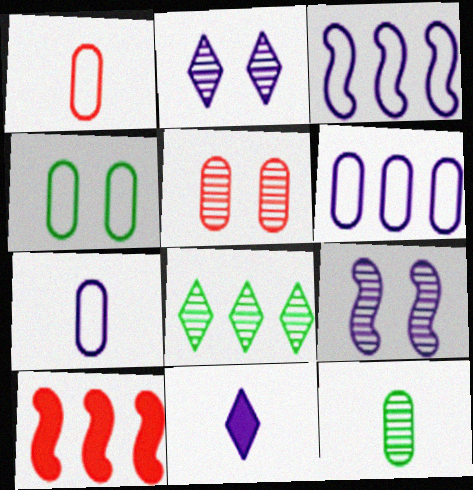[[1, 4, 6], 
[6, 8, 10], 
[6, 9, 11]]